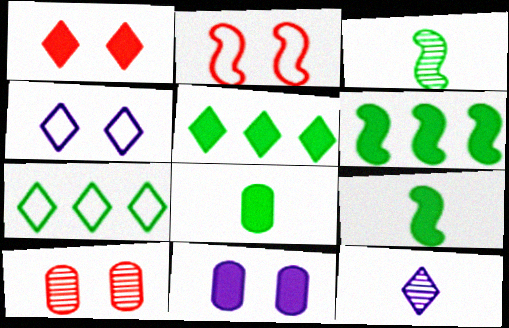[[1, 2, 10], 
[1, 7, 12]]